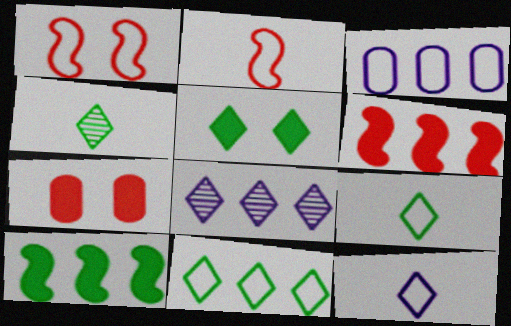[[1, 3, 9], 
[4, 5, 11]]